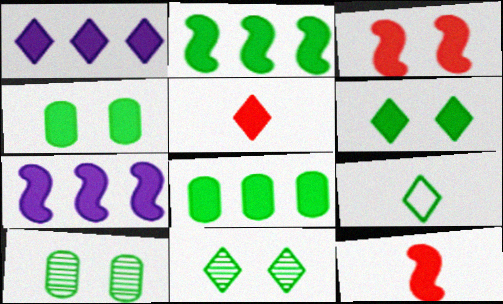[[1, 4, 12], 
[1, 5, 6], 
[2, 9, 10], 
[4, 5, 7]]